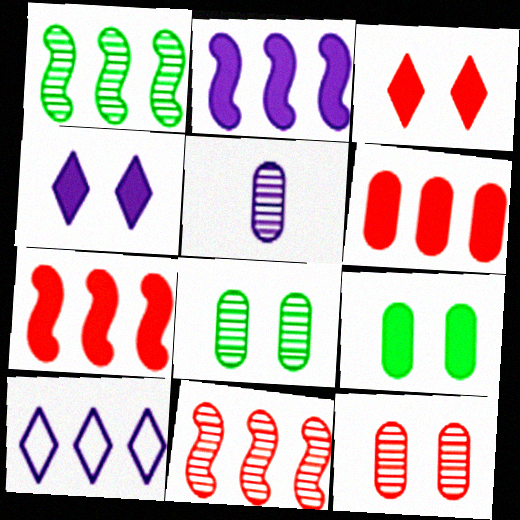[[1, 6, 10]]